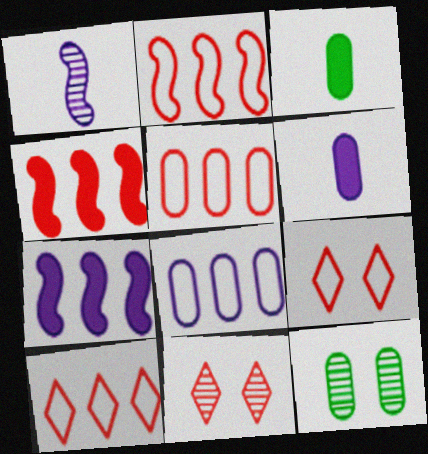[[2, 5, 10], 
[5, 6, 12]]